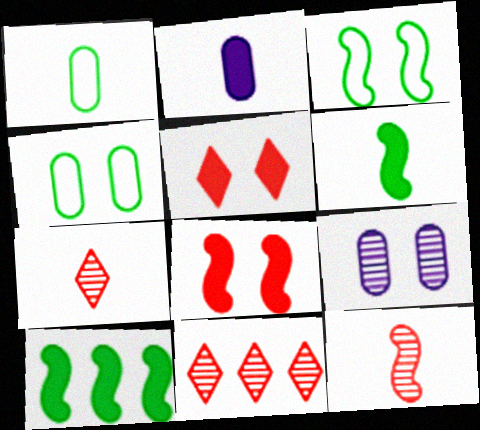[[2, 3, 11], 
[2, 5, 10], 
[3, 5, 9]]